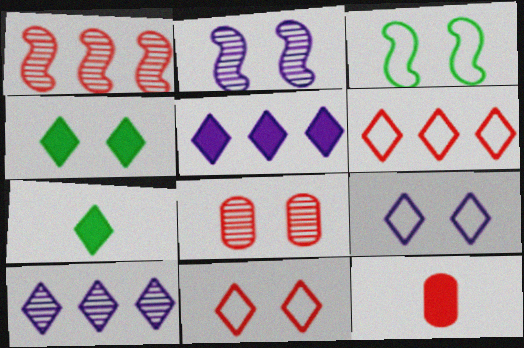[[1, 11, 12], 
[3, 10, 12], 
[7, 10, 11]]